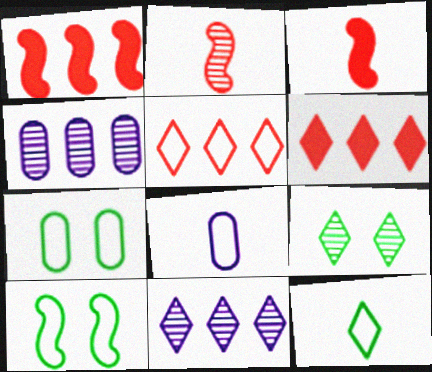[[1, 8, 9], 
[2, 4, 9], 
[3, 7, 11], 
[5, 8, 10]]